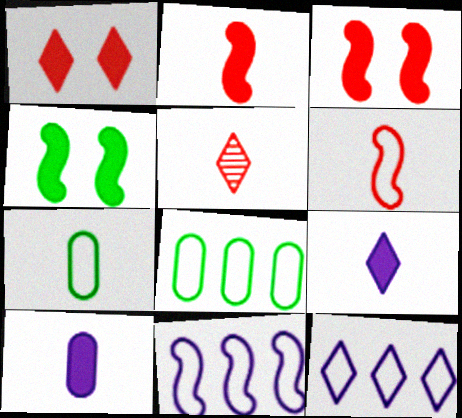[]